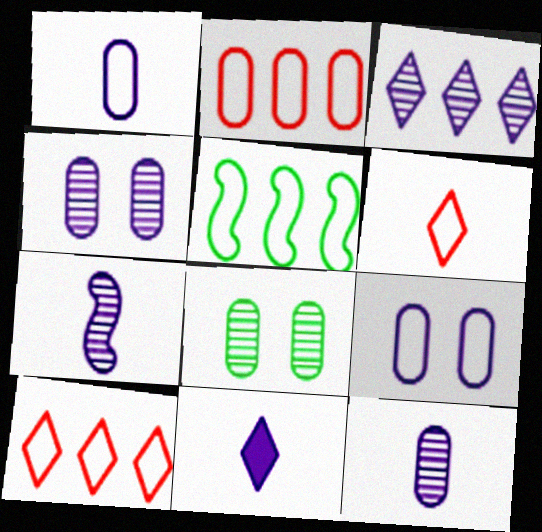[[1, 7, 11], 
[3, 4, 7], 
[5, 6, 9]]